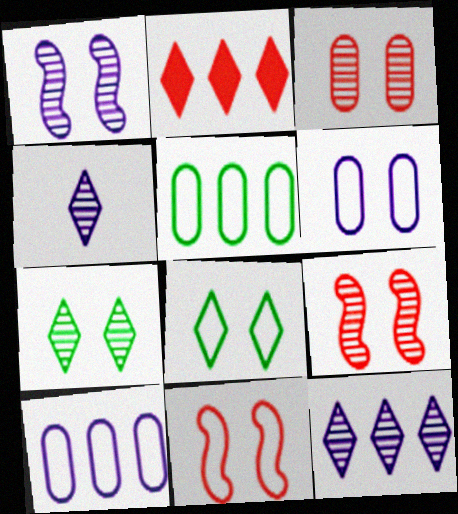[[1, 3, 7], 
[2, 4, 8], 
[6, 8, 11]]